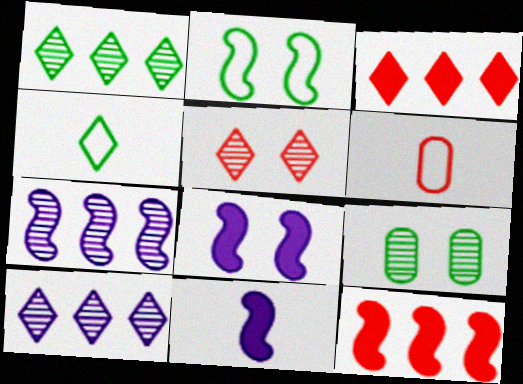[[1, 6, 8], 
[5, 6, 12]]